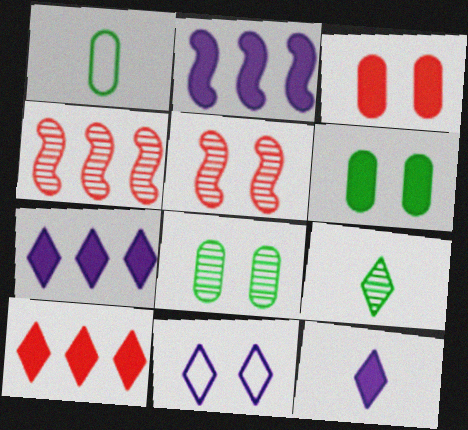[[1, 5, 7], 
[5, 6, 11], 
[9, 10, 11]]